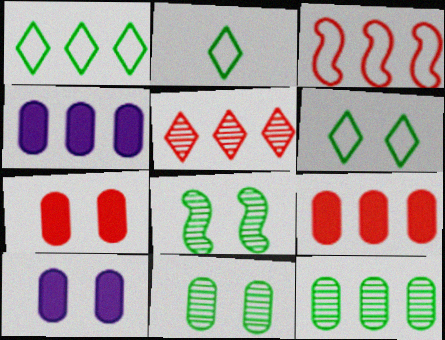[[1, 2, 6], 
[3, 5, 9]]